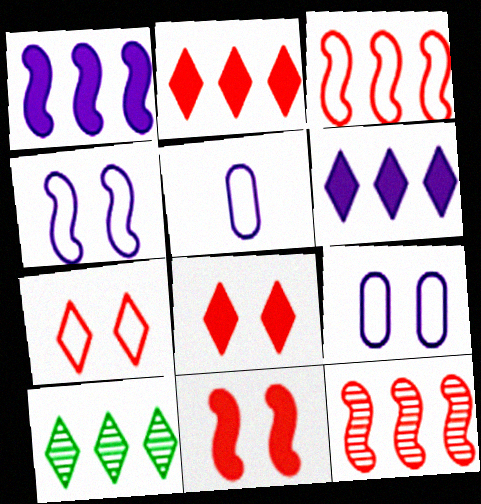[[5, 10, 11]]